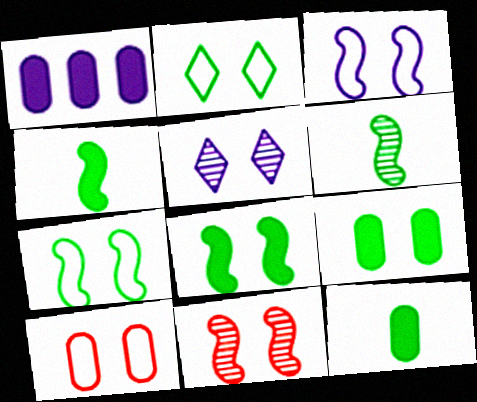[[2, 3, 10], 
[3, 8, 11], 
[5, 8, 10]]